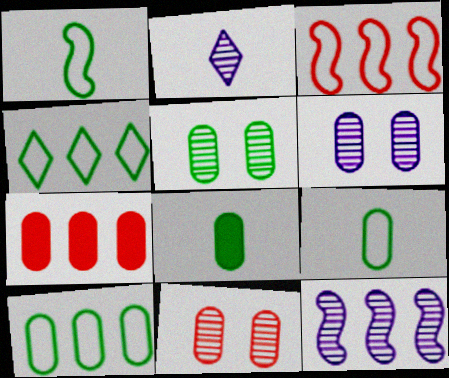[[2, 6, 12], 
[4, 7, 12], 
[5, 6, 11], 
[5, 8, 10], 
[6, 7, 9]]